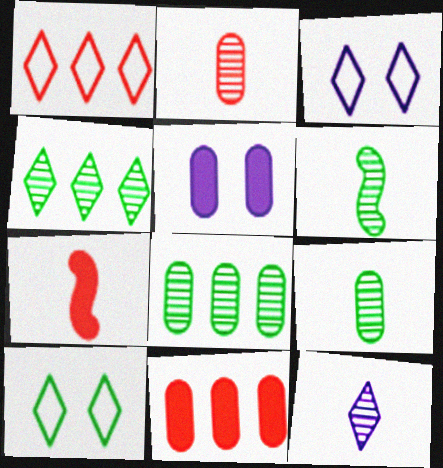[[1, 5, 6], 
[2, 6, 12], 
[3, 6, 11], 
[3, 7, 8]]